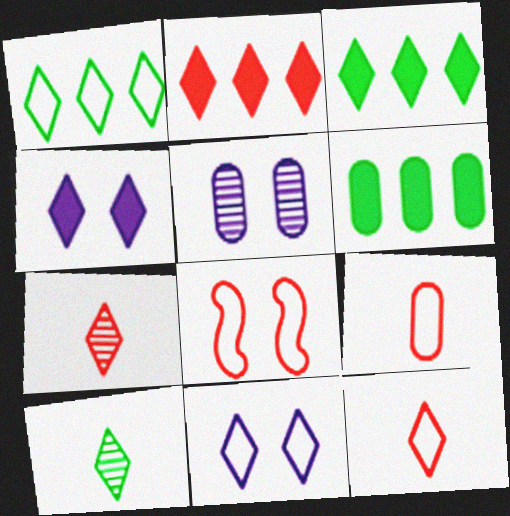[[1, 4, 7], 
[1, 11, 12], 
[2, 10, 11], 
[3, 7, 11], 
[5, 6, 9]]